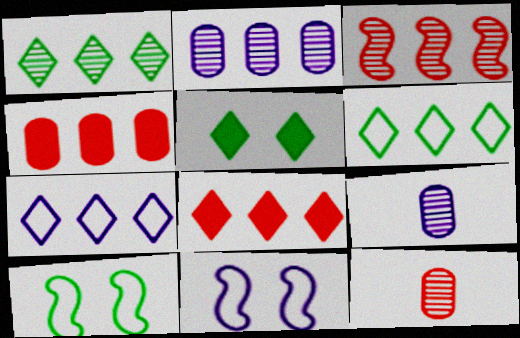[[1, 2, 3], 
[1, 7, 8], 
[8, 9, 10]]